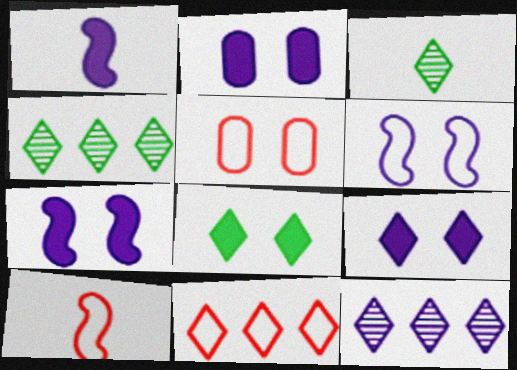[[1, 4, 5], 
[2, 4, 10], 
[2, 7, 9], 
[3, 9, 11], 
[5, 10, 11]]